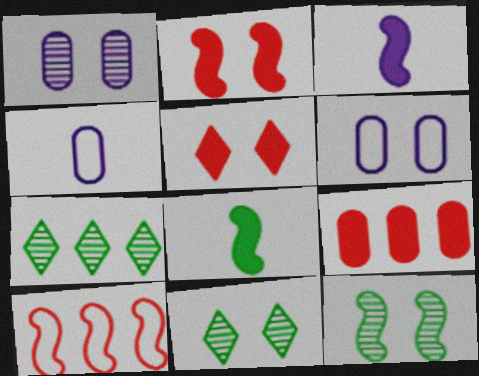[[2, 4, 7], 
[2, 6, 11], 
[3, 10, 12], 
[5, 6, 12]]